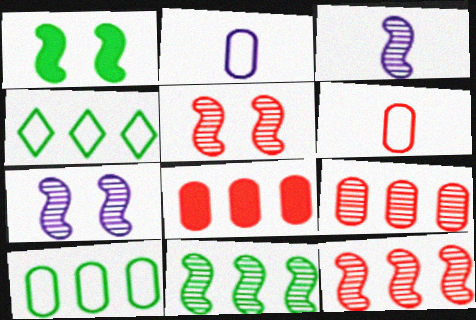[[3, 5, 11]]